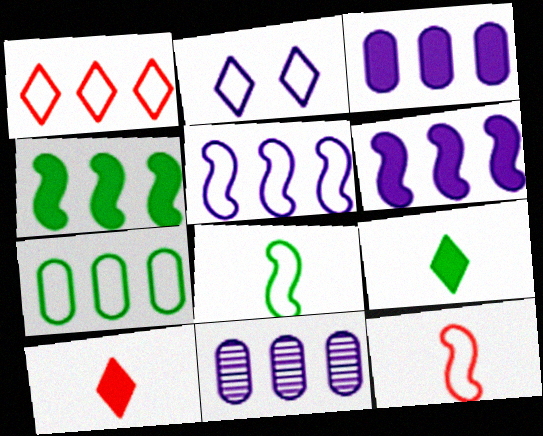[[1, 4, 11], 
[1, 5, 7], 
[2, 7, 12]]